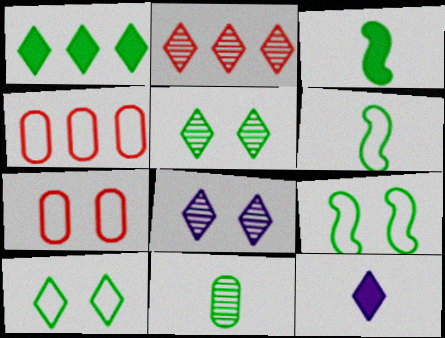[[1, 9, 11], 
[2, 10, 12], 
[3, 4, 8]]